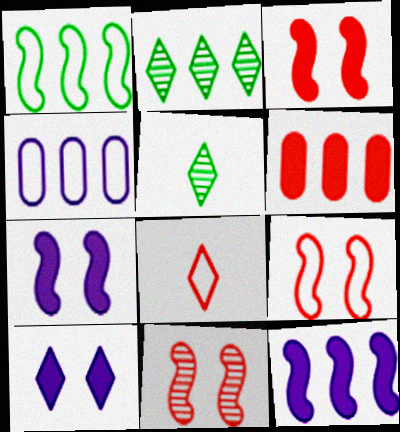[[2, 8, 10], 
[3, 4, 5], 
[3, 9, 11], 
[6, 8, 11]]